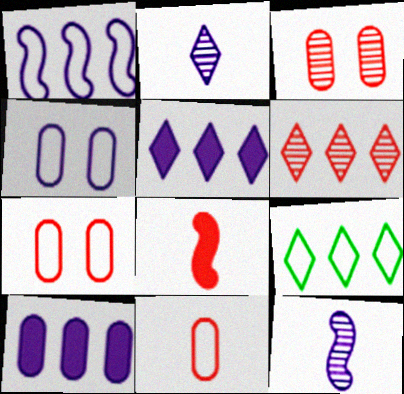[[4, 5, 12], 
[5, 6, 9], 
[6, 7, 8]]